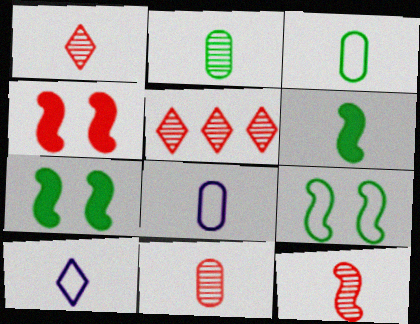[[1, 6, 8], 
[1, 11, 12], 
[5, 7, 8], 
[6, 10, 11]]